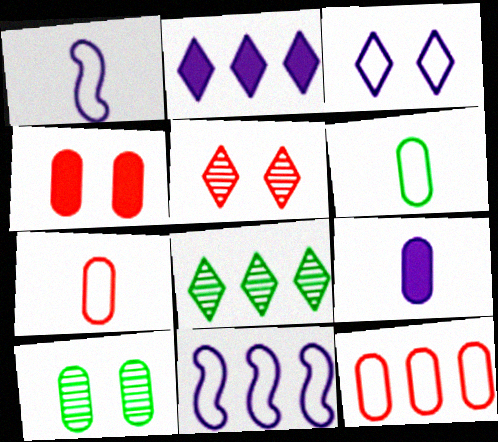[[1, 4, 8], 
[9, 10, 12]]